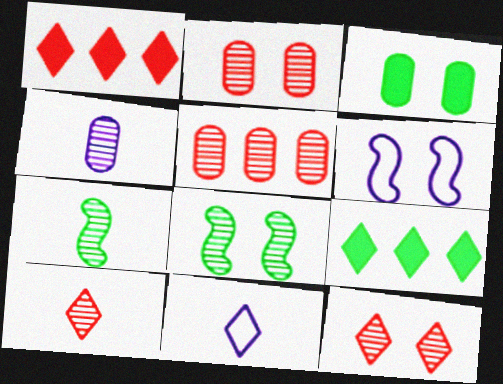[[3, 6, 12], 
[4, 7, 10], 
[9, 11, 12]]